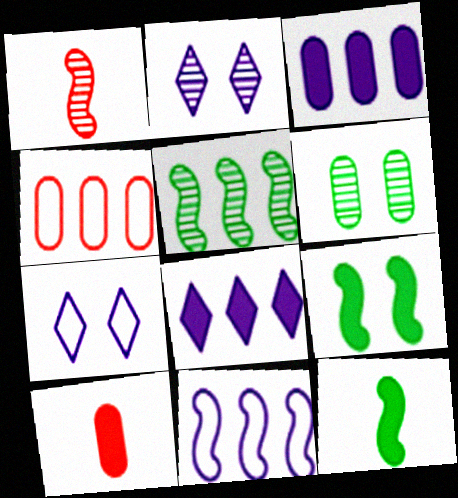[[1, 9, 11], 
[2, 4, 12], 
[4, 5, 8], 
[5, 7, 10], 
[8, 9, 10]]